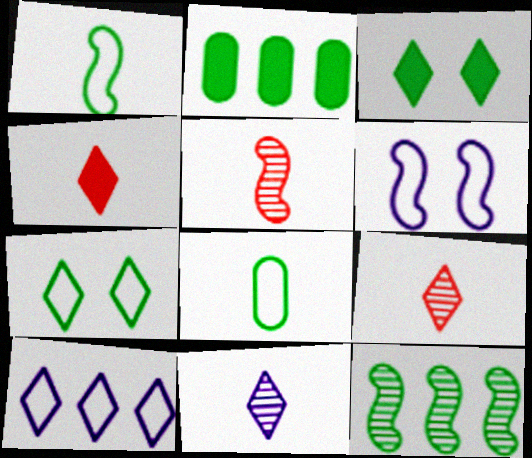[[2, 6, 9], 
[3, 8, 12], 
[3, 9, 10]]